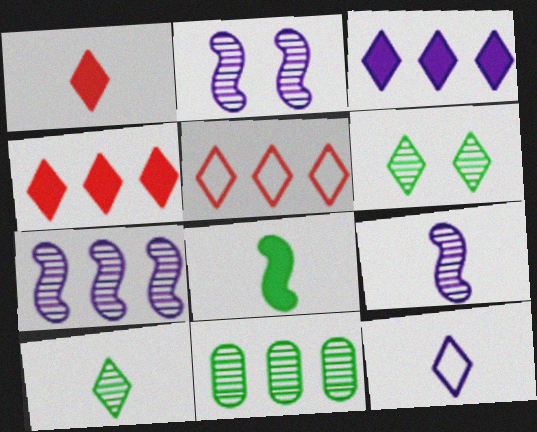[[1, 10, 12], 
[2, 7, 9], 
[4, 6, 12]]